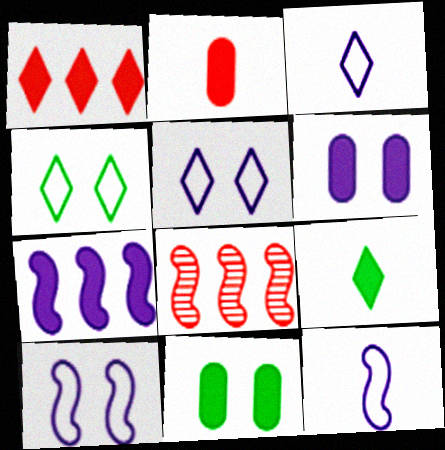[[3, 8, 11]]